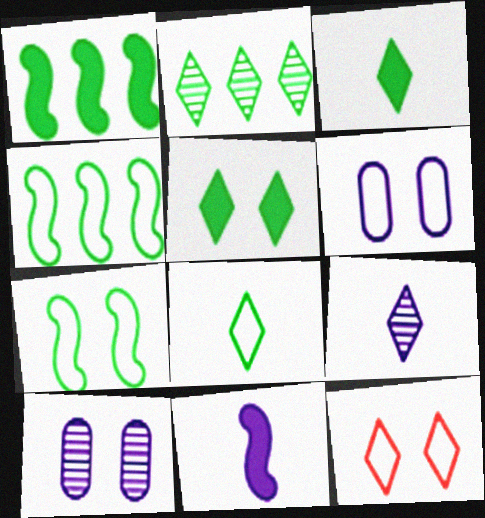[[2, 5, 8], 
[6, 7, 12]]